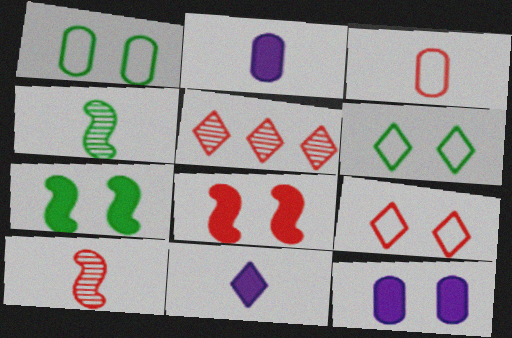[[3, 4, 11], 
[3, 5, 8], 
[5, 6, 11]]